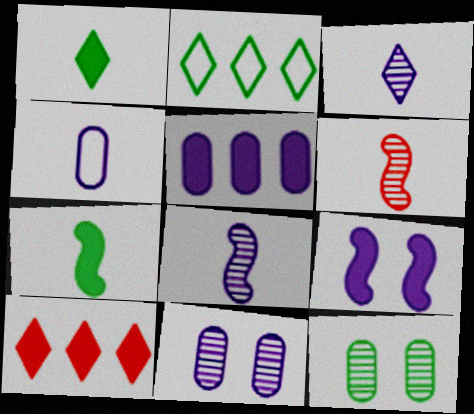[[1, 4, 6], 
[2, 7, 12], 
[4, 5, 11]]